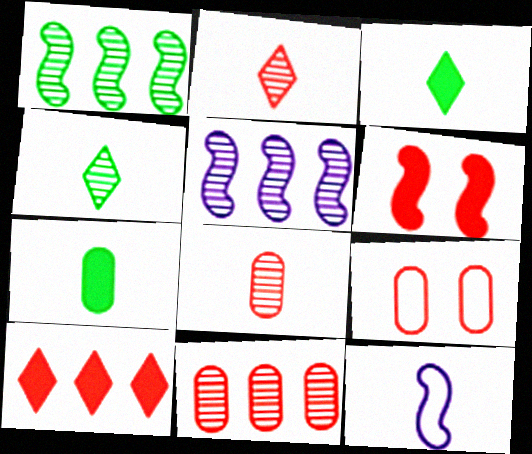[[1, 6, 12], 
[2, 7, 12], 
[3, 5, 9], 
[3, 8, 12]]